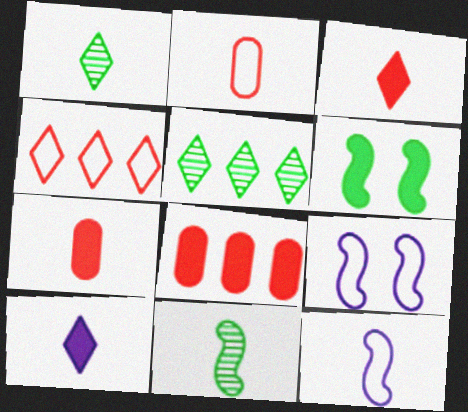[[1, 7, 12], 
[1, 8, 9], 
[2, 10, 11], 
[5, 7, 9], 
[6, 8, 10]]